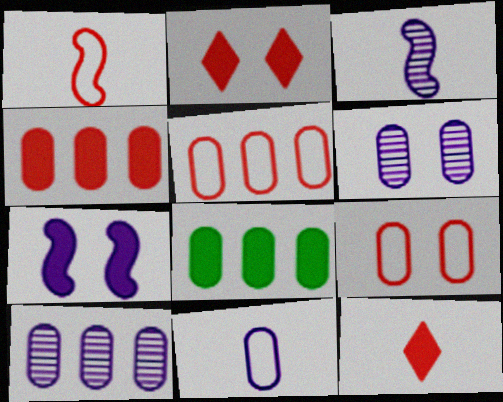[[5, 8, 10], 
[7, 8, 12]]